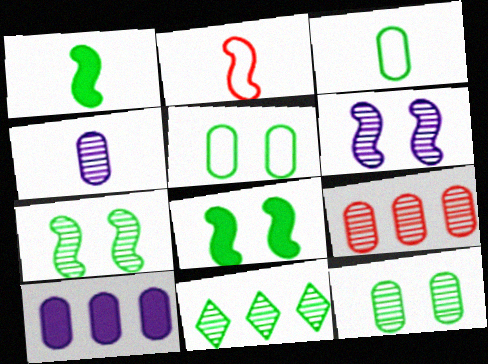[[1, 5, 11], 
[3, 8, 11], 
[4, 9, 12]]